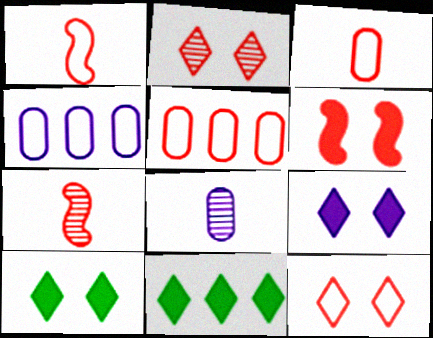[[1, 5, 12], 
[4, 7, 10]]